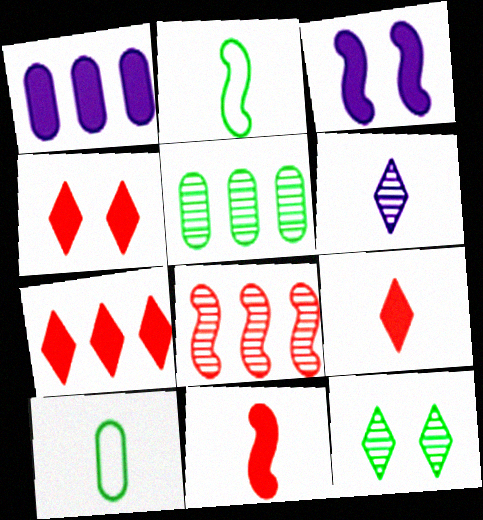[[2, 3, 8], 
[4, 7, 9], 
[6, 10, 11]]